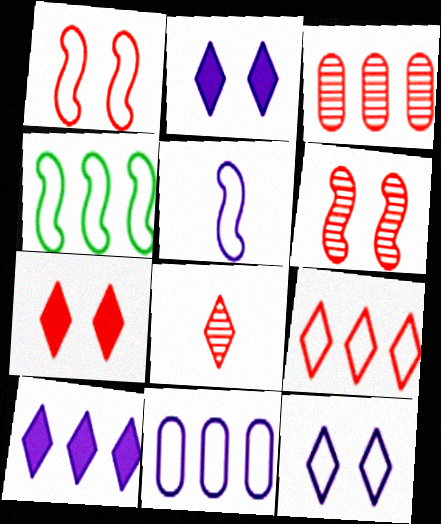[[1, 4, 5], 
[3, 4, 10], 
[3, 6, 8], 
[4, 9, 11], 
[5, 11, 12], 
[7, 8, 9]]